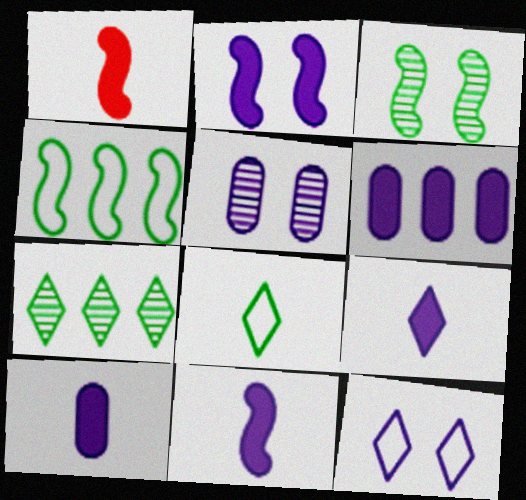[[2, 5, 12], 
[2, 6, 9], 
[9, 10, 11]]